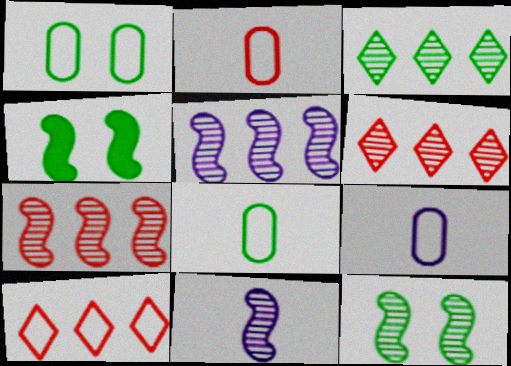[[2, 8, 9], 
[3, 4, 8], 
[4, 6, 9], 
[7, 11, 12]]